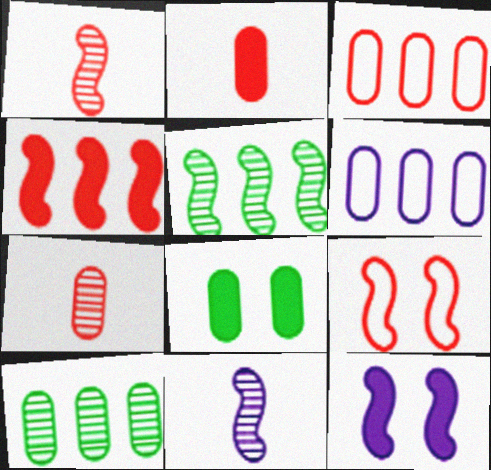[[1, 4, 9], 
[6, 7, 8]]